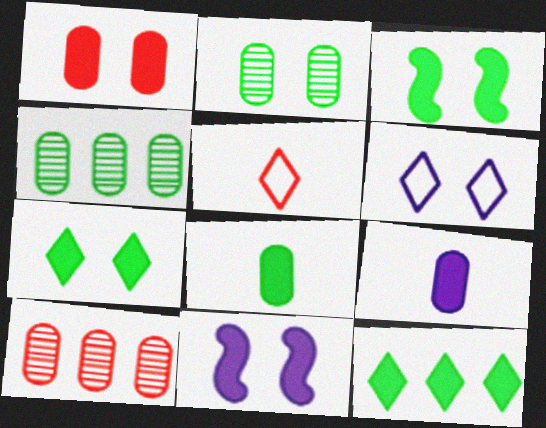[[1, 7, 11], 
[3, 8, 12], 
[4, 5, 11]]